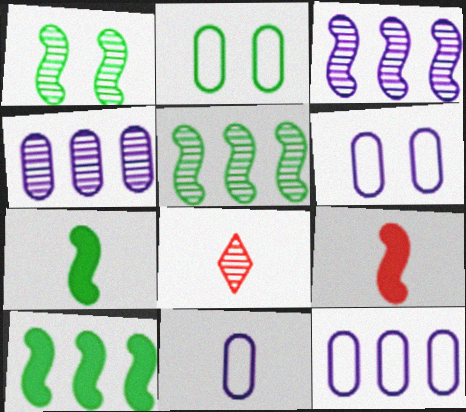[[1, 4, 8], 
[6, 8, 10], 
[6, 11, 12], 
[7, 8, 11]]